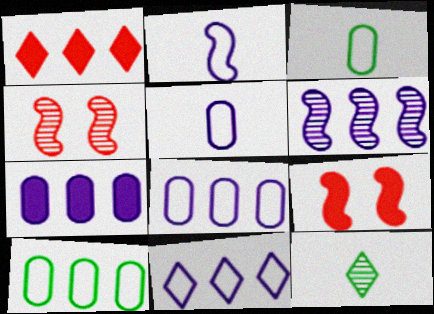[[1, 6, 10], 
[6, 7, 11], 
[8, 9, 12]]